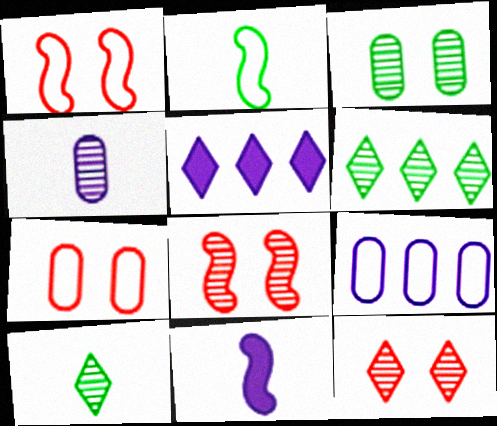[[4, 6, 8], 
[6, 7, 11]]